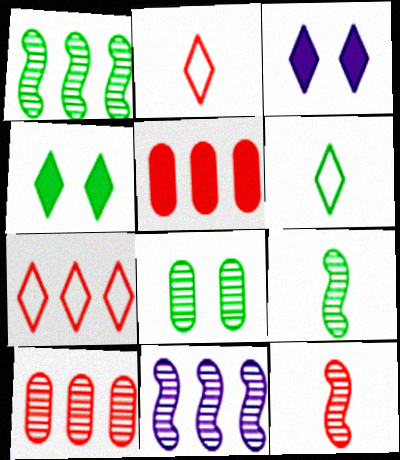[]